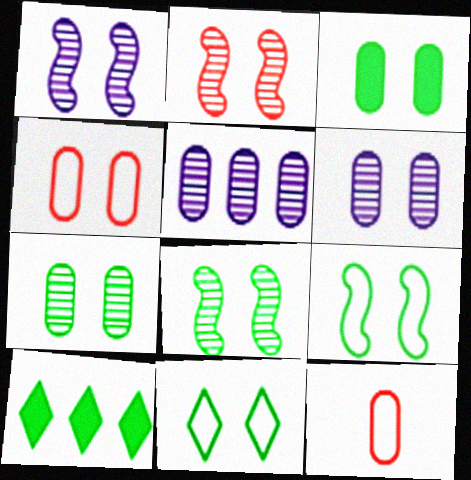[[1, 2, 8], 
[1, 10, 12], 
[3, 4, 6], 
[3, 5, 12], 
[3, 8, 11]]